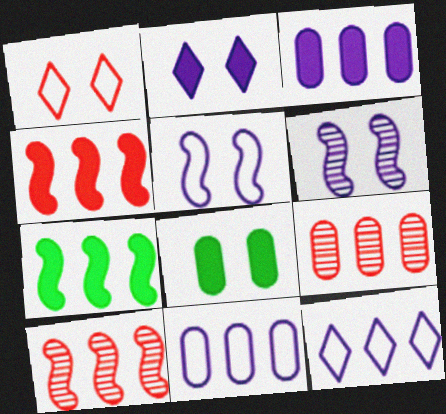[[1, 6, 8], 
[7, 9, 12]]